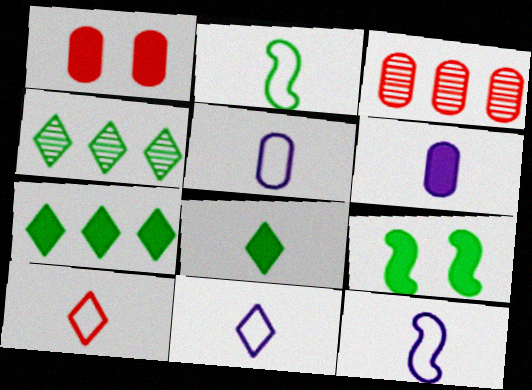[[1, 4, 12], 
[2, 5, 10], 
[3, 9, 11], 
[5, 11, 12]]